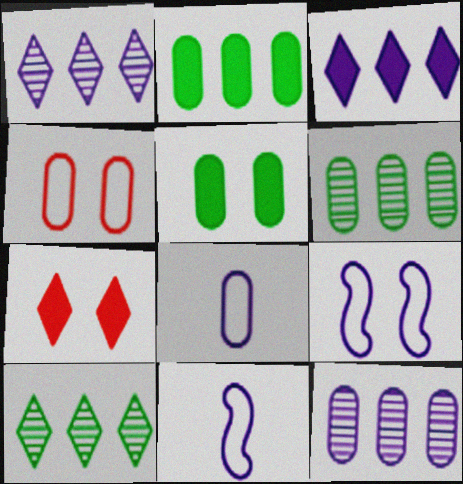[[6, 7, 11]]